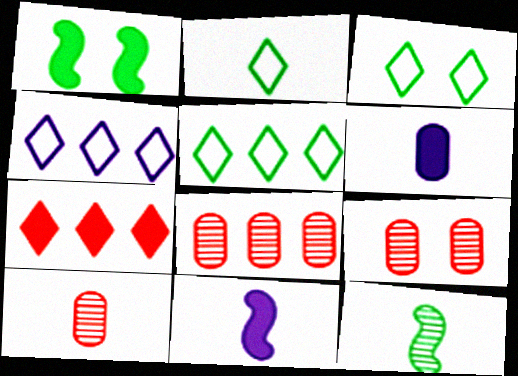[[1, 4, 10], 
[1, 6, 7], 
[2, 3, 5], 
[2, 10, 11], 
[3, 8, 11], 
[5, 9, 11], 
[8, 9, 10]]